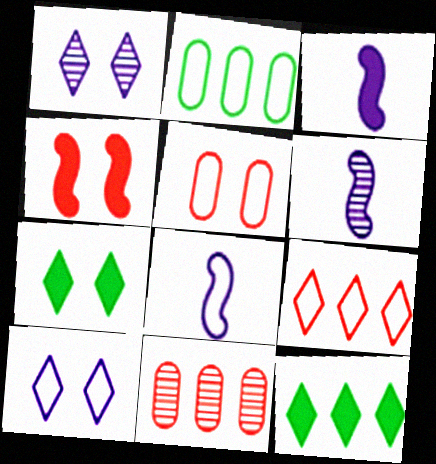[[3, 6, 8], 
[5, 6, 12], 
[7, 8, 11]]